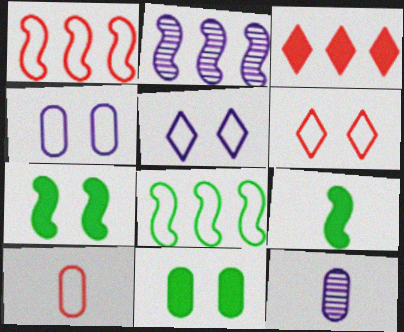[[1, 6, 10], 
[5, 8, 10]]